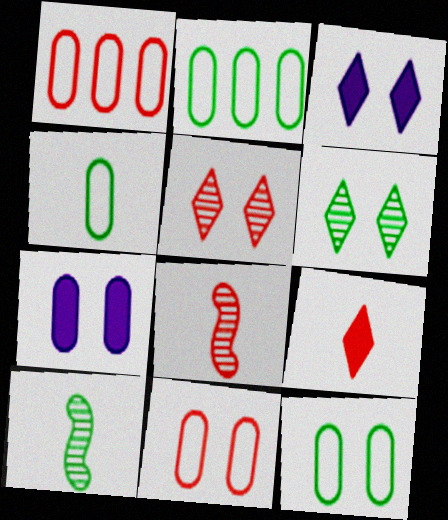[[1, 3, 10], 
[2, 3, 8], 
[2, 4, 12]]